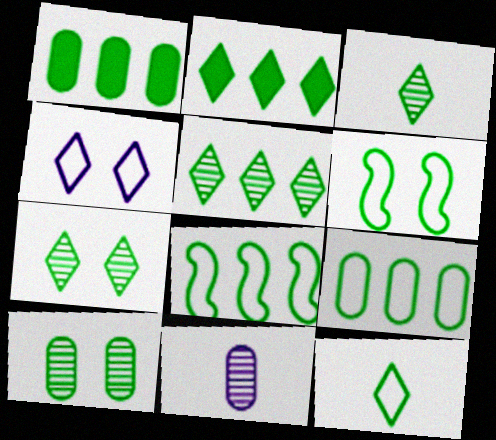[[1, 3, 6], 
[1, 5, 8], 
[2, 7, 12], 
[3, 5, 7], 
[6, 9, 12]]